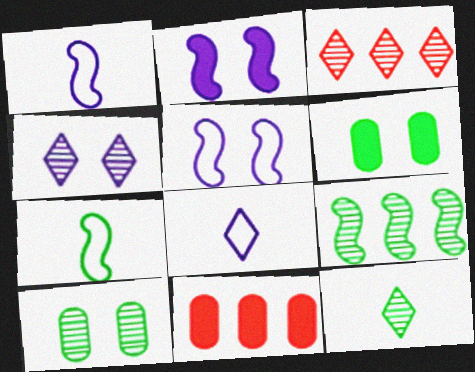[[1, 3, 6], 
[3, 4, 12], 
[4, 7, 11], 
[5, 11, 12], 
[9, 10, 12]]